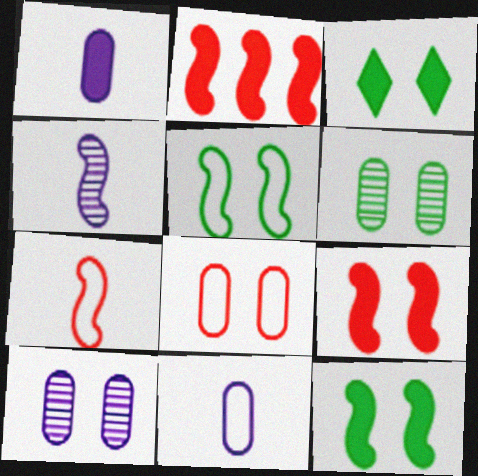[[1, 2, 3], 
[2, 4, 5], 
[3, 5, 6]]